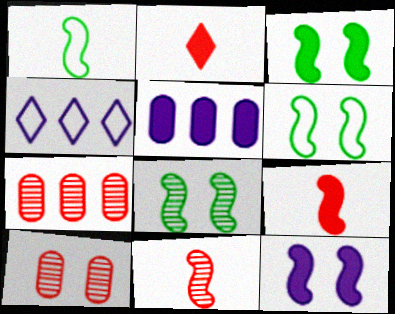[[2, 3, 5], 
[3, 6, 8]]